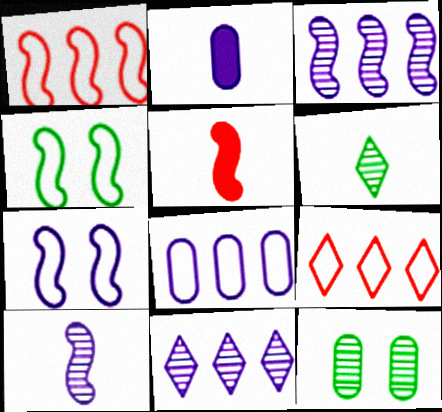[[2, 7, 11], 
[3, 4, 5]]